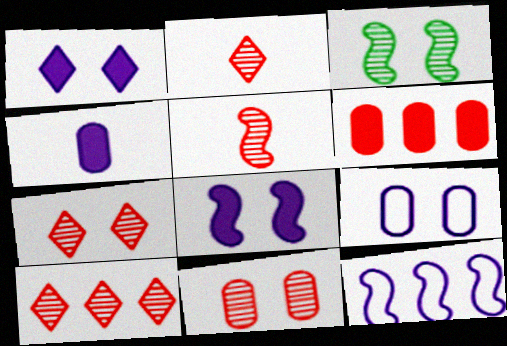[[2, 7, 10], 
[5, 10, 11]]